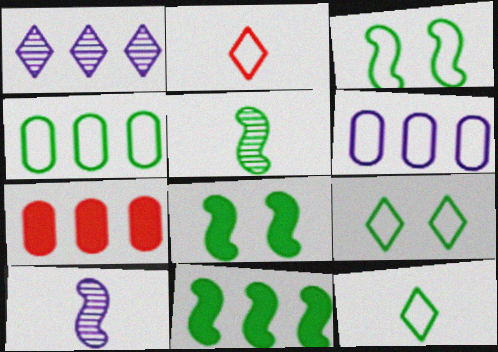[[2, 3, 6], 
[3, 4, 12], 
[3, 5, 11], 
[7, 9, 10]]